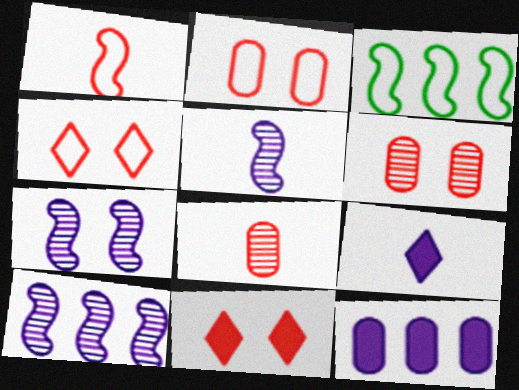[[3, 6, 9], 
[5, 7, 10]]